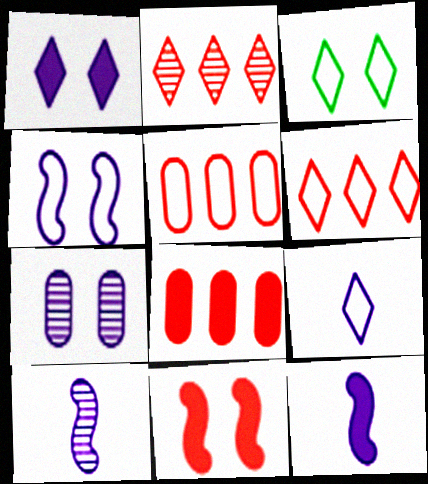[[1, 4, 7], 
[3, 6, 9], 
[3, 7, 11], 
[3, 8, 10]]